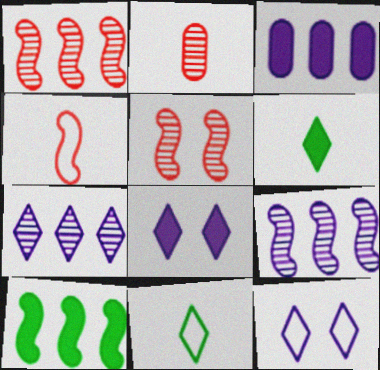[[2, 10, 12], 
[3, 5, 11]]